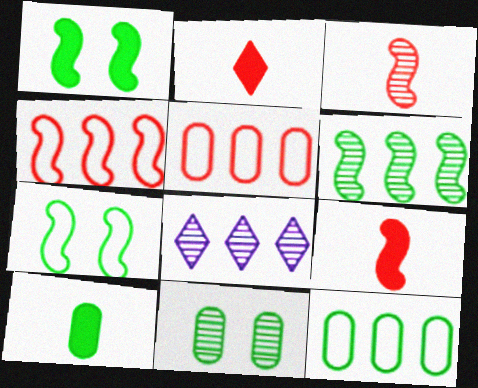[[3, 8, 11], 
[10, 11, 12]]